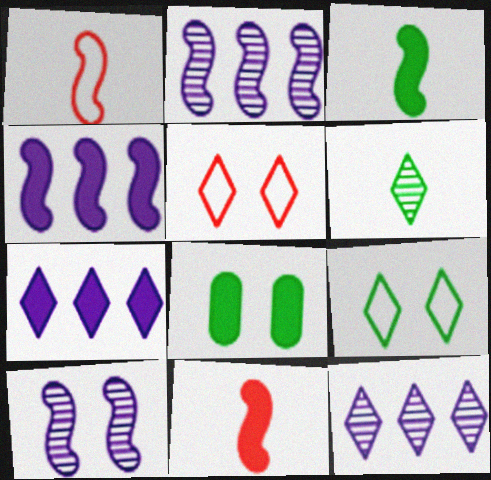[[1, 8, 12], 
[5, 6, 7], 
[5, 8, 10], 
[7, 8, 11]]